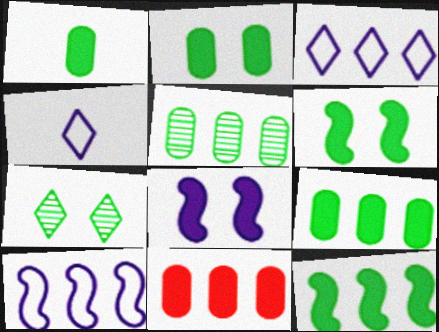[[1, 2, 9]]